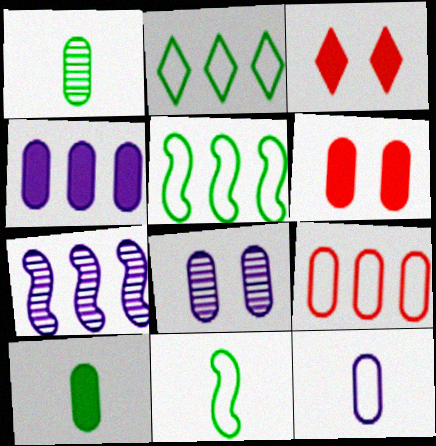[[4, 6, 10], 
[4, 8, 12], 
[8, 9, 10]]